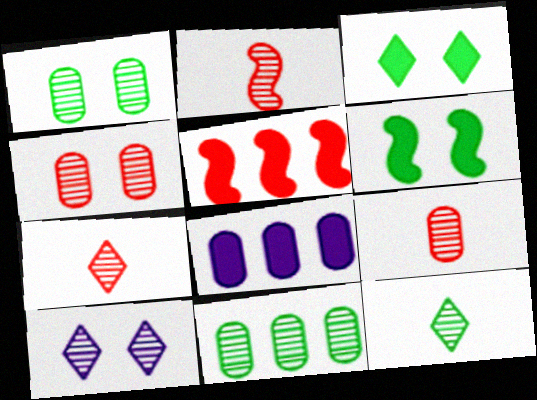[[2, 7, 9], 
[2, 10, 11]]